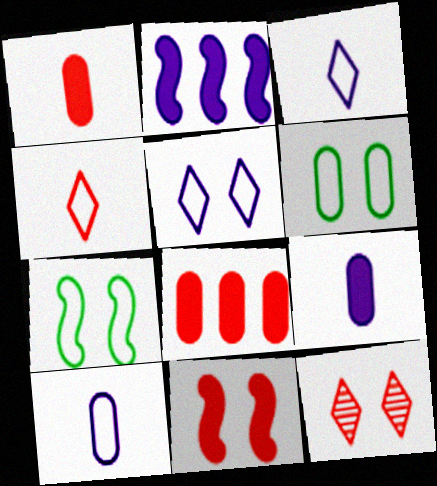[]